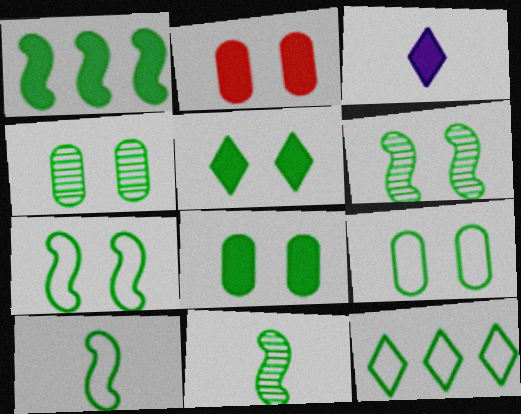[[1, 2, 3], 
[1, 6, 10], 
[1, 7, 11], 
[4, 5, 7], 
[4, 8, 9], 
[5, 6, 9], 
[8, 11, 12], 
[9, 10, 12]]